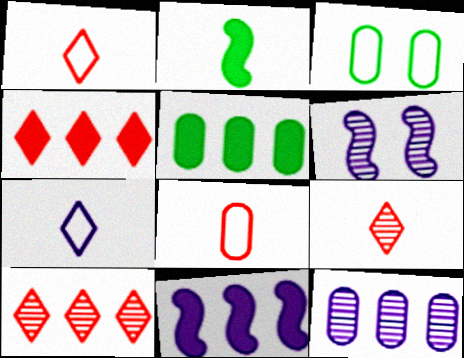[[1, 5, 6], 
[3, 9, 11], 
[4, 5, 11]]